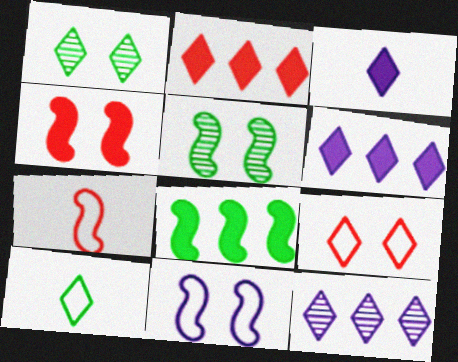[[4, 5, 11]]